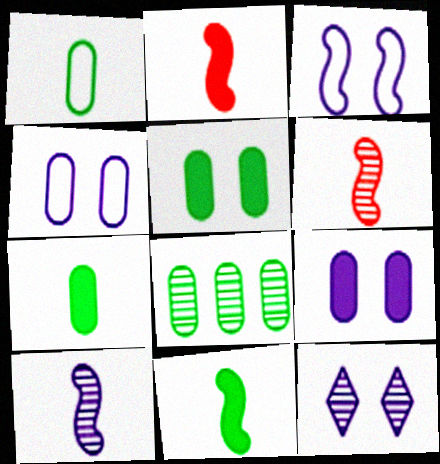[[1, 5, 8], 
[3, 9, 12], 
[6, 8, 12]]